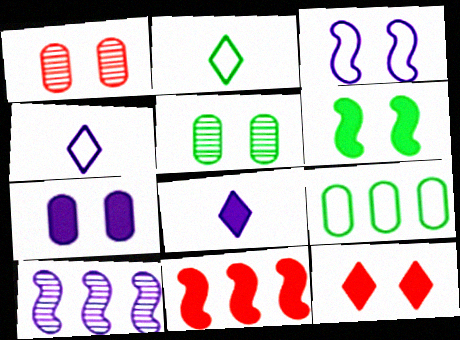[[3, 5, 12], 
[4, 5, 11], 
[4, 7, 10], 
[6, 7, 12]]